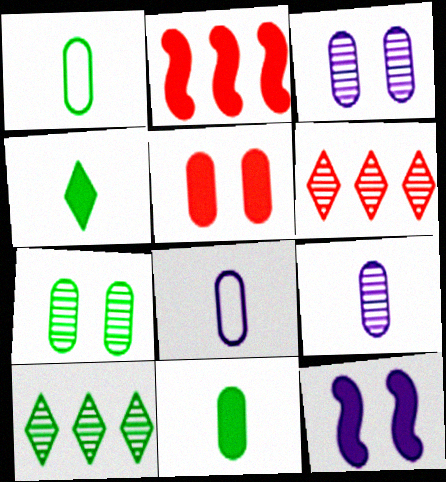[[1, 6, 12]]